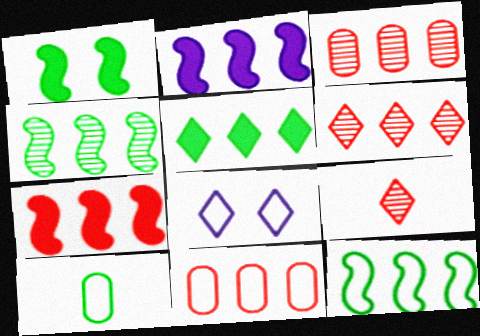[[5, 8, 9], 
[6, 7, 11]]